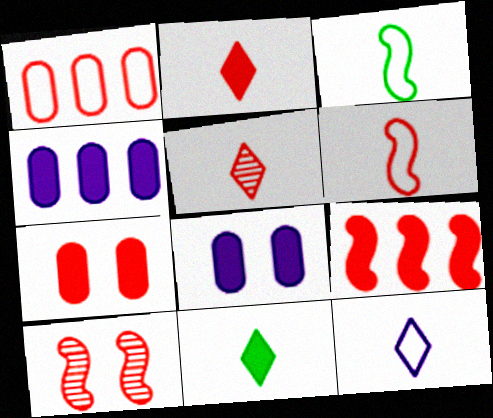[[1, 2, 10], 
[2, 7, 9], 
[5, 11, 12], 
[6, 9, 10], 
[8, 9, 11]]